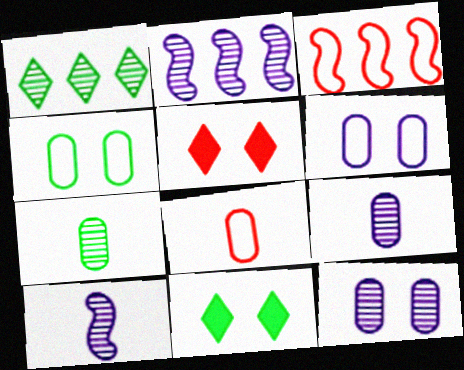[[2, 8, 11], 
[3, 9, 11]]